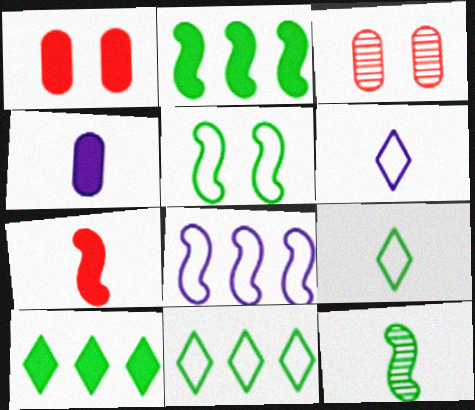[[2, 3, 6], 
[2, 5, 12]]